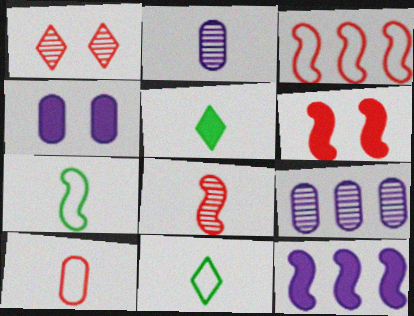[[3, 6, 8], 
[6, 9, 11]]